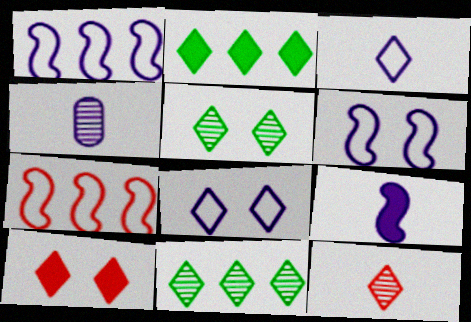[[2, 8, 12], 
[3, 4, 9], 
[3, 10, 11], 
[5, 8, 10]]